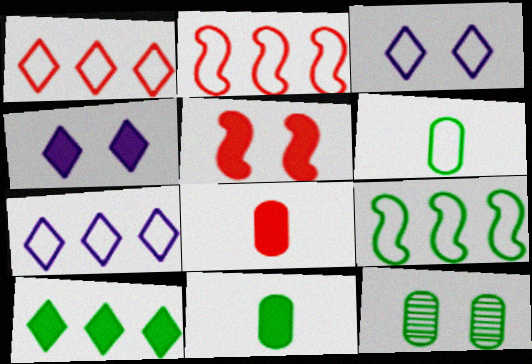[[2, 3, 6], 
[3, 5, 12]]